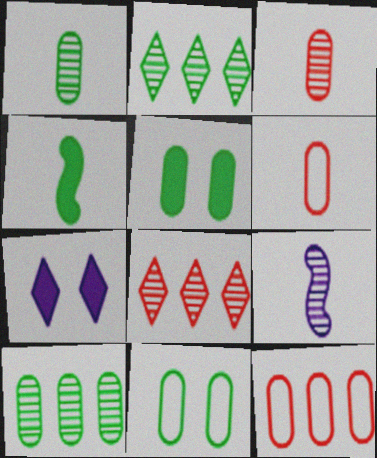[[2, 4, 11]]